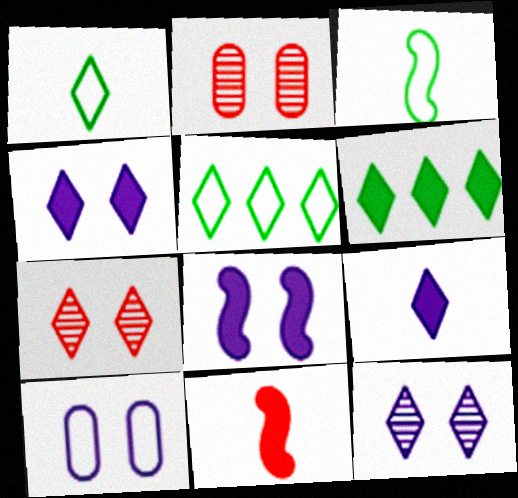[[5, 7, 9], 
[8, 10, 12]]